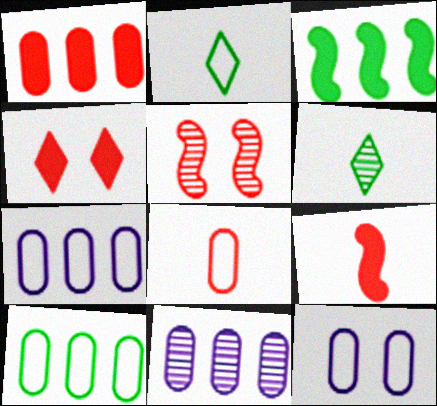[[1, 4, 9], 
[1, 10, 11], 
[5, 6, 11], 
[8, 10, 12]]